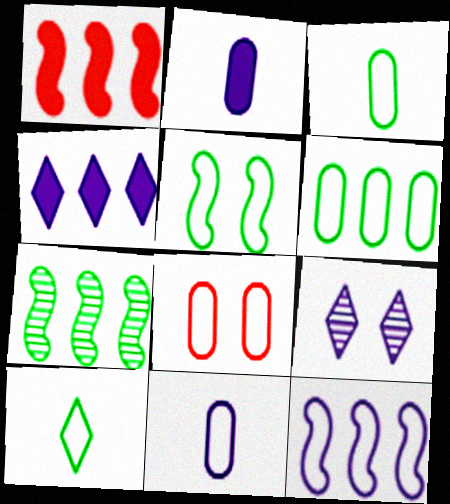[[1, 3, 9], 
[1, 7, 12], 
[2, 9, 12], 
[5, 6, 10], 
[6, 8, 11], 
[8, 10, 12]]